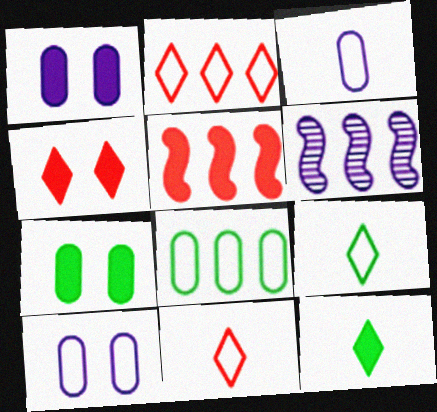[[1, 5, 12], 
[6, 7, 11]]